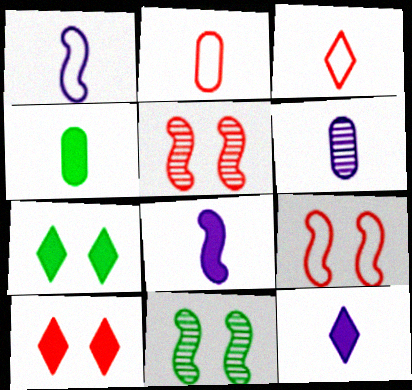[[1, 6, 12], 
[2, 4, 6]]